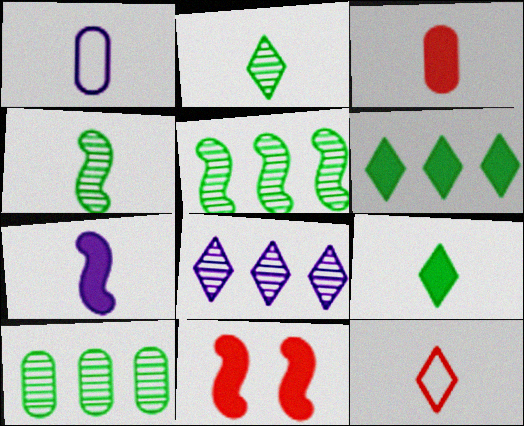[[3, 7, 9]]